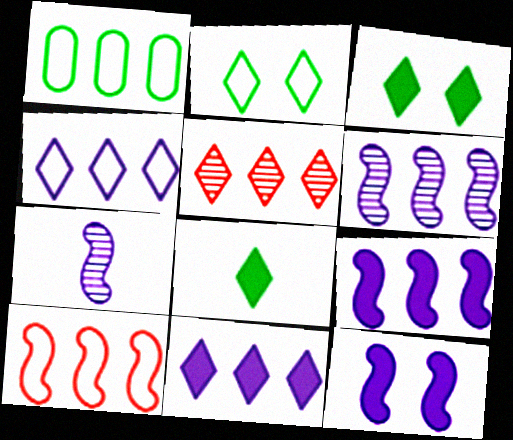[[1, 4, 10], 
[1, 5, 9]]